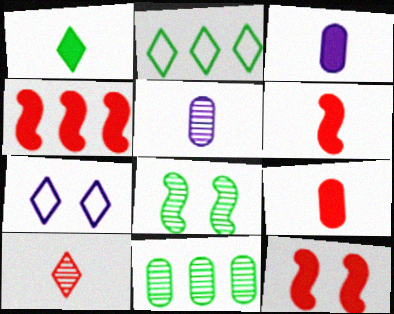[[1, 3, 6], 
[2, 5, 12], 
[4, 6, 12], 
[6, 7, 11]]